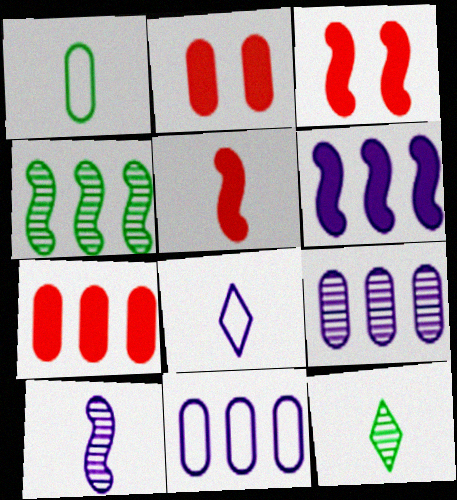[[1, 2, 9], 
[2, 4, 8], 
[3, 11, 12]]